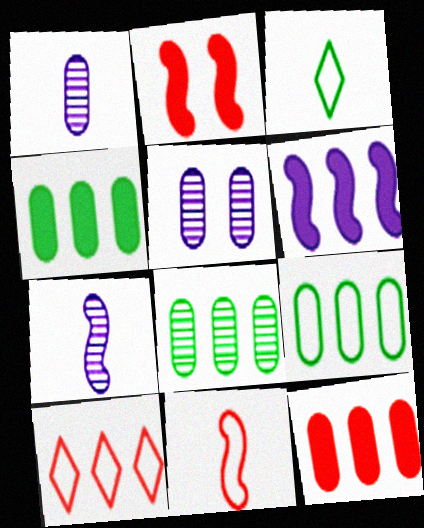[[4, 8, 9], 
[6, 8, 10]]